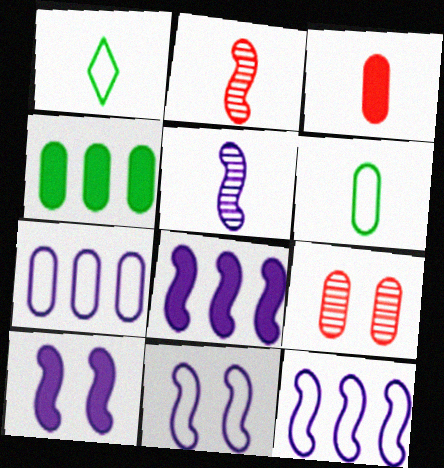[[1, 3, 5], 
[1, 8, 9], 
[5, 8, 11], 
[5, 10, 12]]